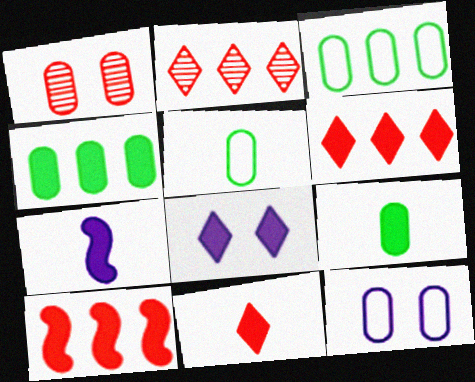[[7, 9, 11], 
[8, 9, 10]]